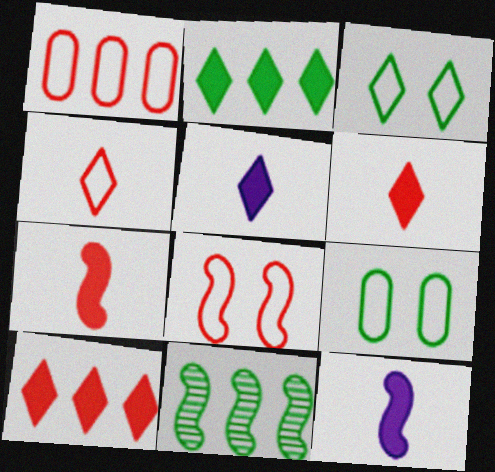[[1, 4, 8], 
[8, 11, 12]]